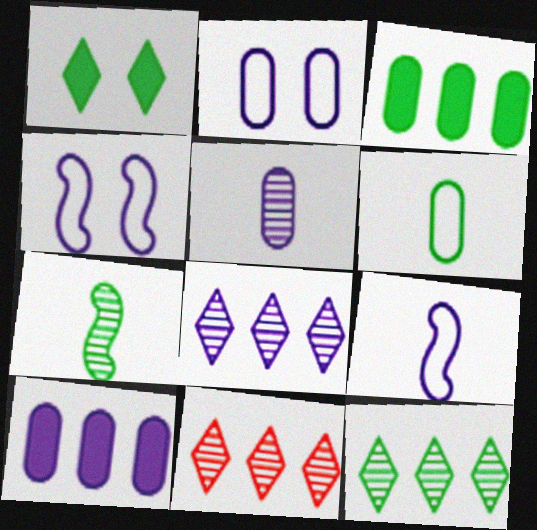[[2, 5, 10], 
[8, 11, 12]]